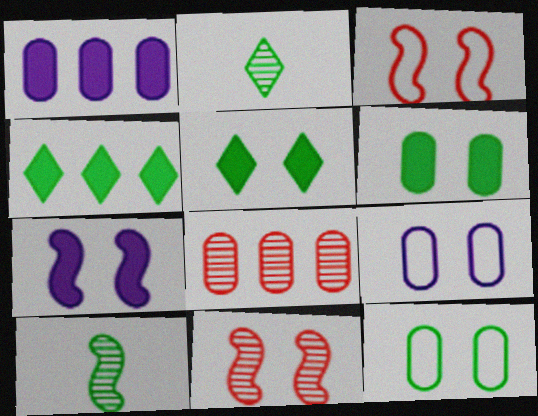[[1, 2, 3], 
[4, 10, 12], 
[5, 9, 11]]